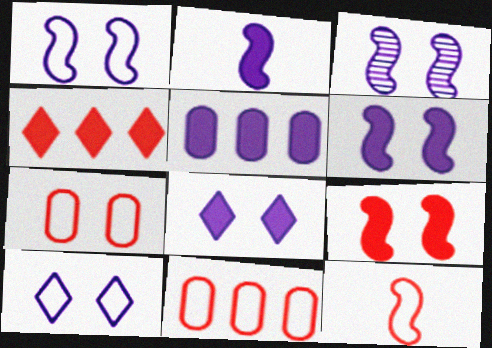[[1, 3, 6], 
[2, 5, 8]]